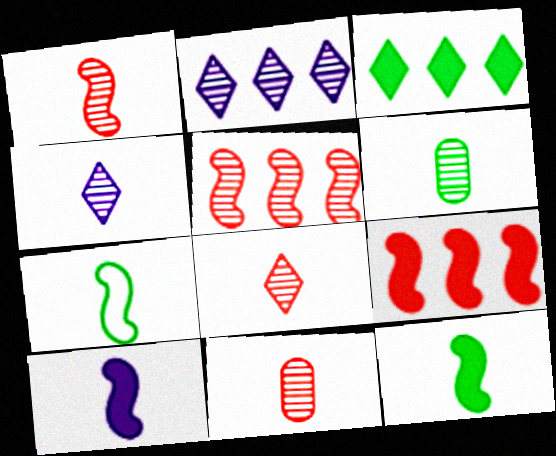[[1, 4, 6], 
[1, 7, 10], 
[1, 8, 11]]